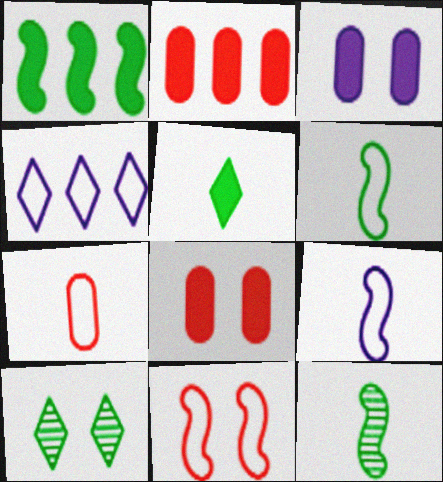[[2, 9, 10], 
[3, 10, 11], 
[4, 8, 12]]